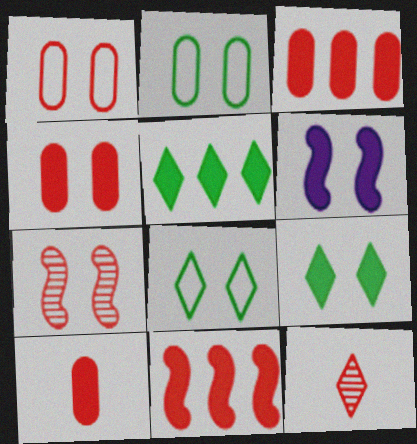[[1, 11, 12], 
[3, 4, 10], 
[4, 6, 9], 
[5, 6, 10]]